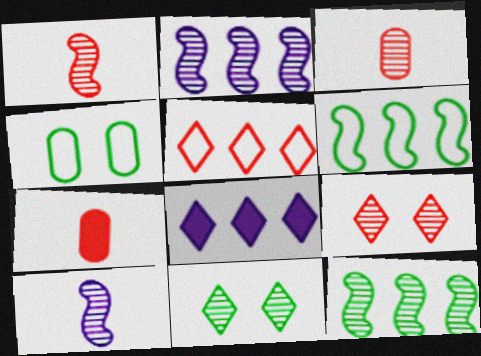[[1, 4, 8], 
[2, 3, 11]]